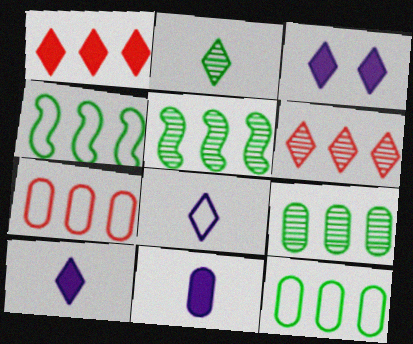[]